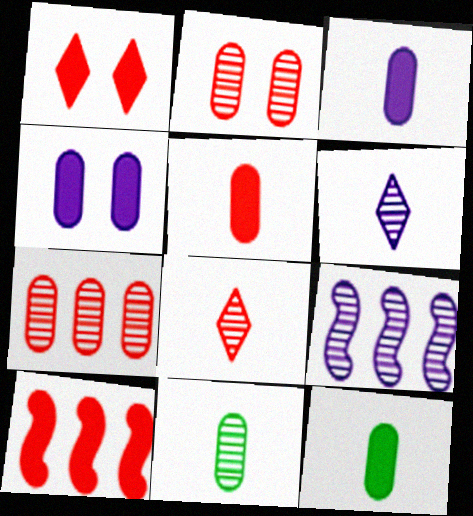[[1, 5, 10], 
[3, 5, 12]]